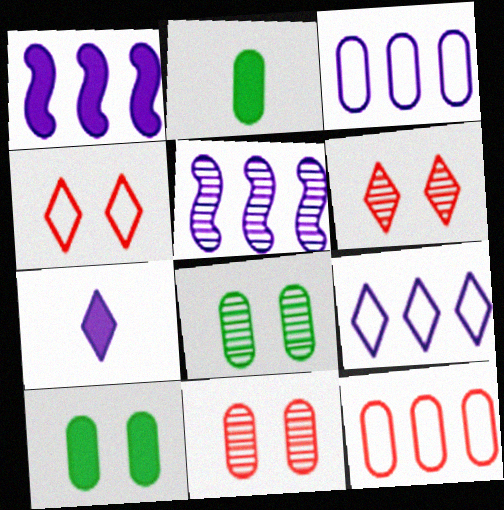[[2, 3, 11], 
[2, 4, 5]]